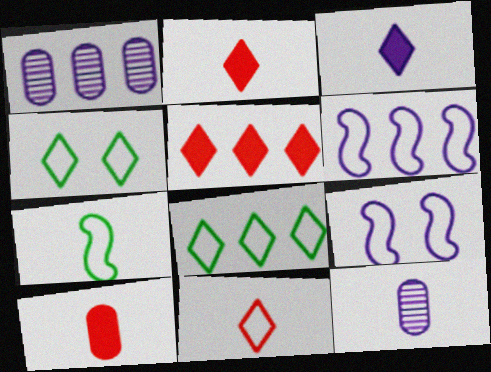[[1, 3, 9], 
[2, 7, 12]]